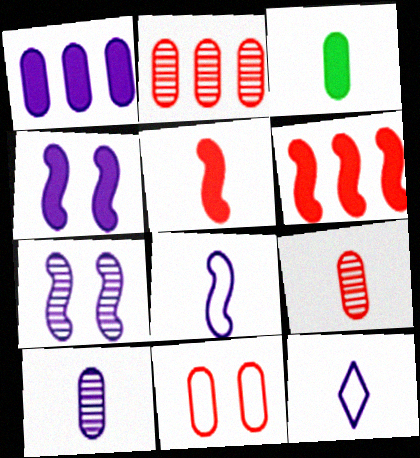[[1, 7, 12]]